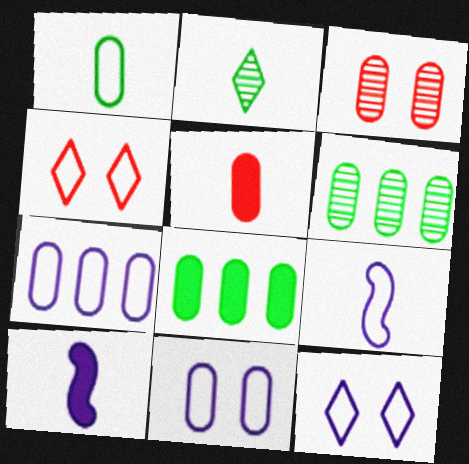[[2, 5, 9], 
[4, 6, 10], 
[5, 6, 11], 
[7, 9, 12]]